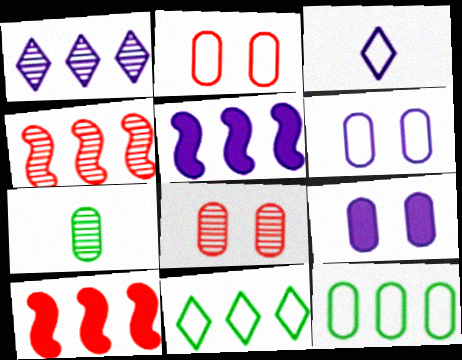[[1, 10, 12]]